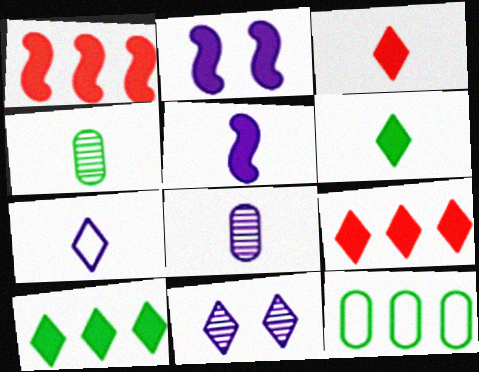[[5, 7, 8]]